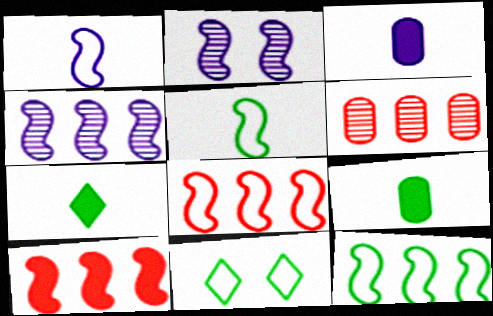[[2, 5, 10], 
[4, 10, 12]]